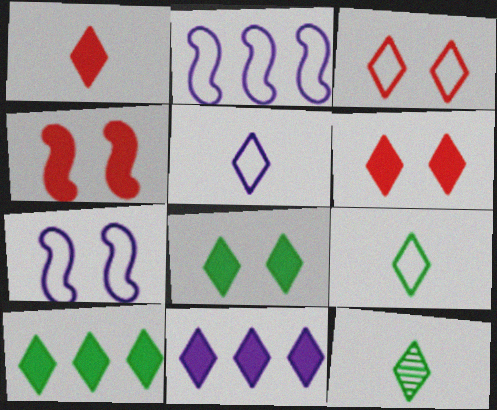[[1, 5, 12], 
[1, 8, 11], 
[3, 11, 12]]